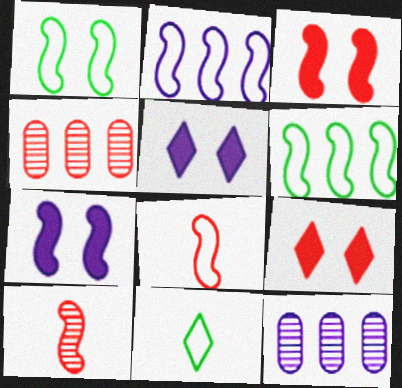[[1, 2, 8], 
[3, 11, 12], 
[4, 7, 11], 
[4, 8, 9], 
[6, 7, 10]]